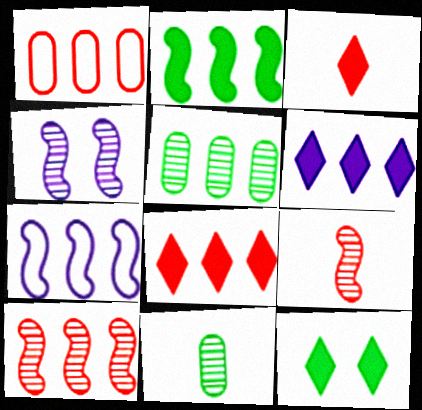[[1, 8, 10], 
[2, 7, 10], 
[3, 6, 12], 
[5, 7, 8]]